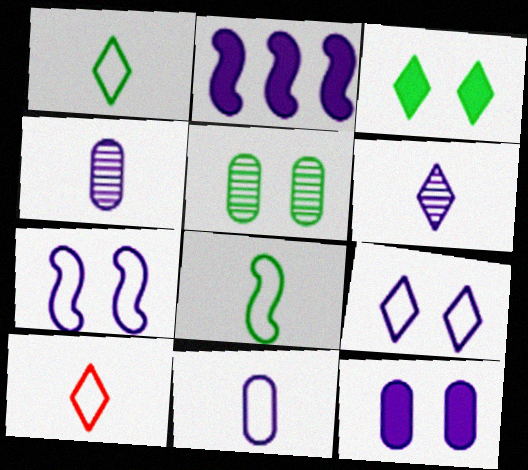[[2, 4, 9], 
[2, 5, 10], 
[8, 10, 11]]